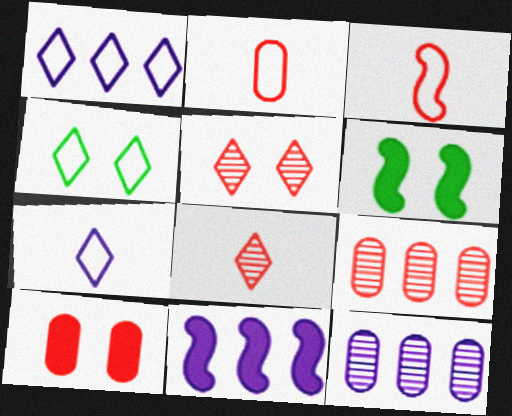[[1, 11, 12], 
[2, 9, 10], 
[6, 7, 9]]